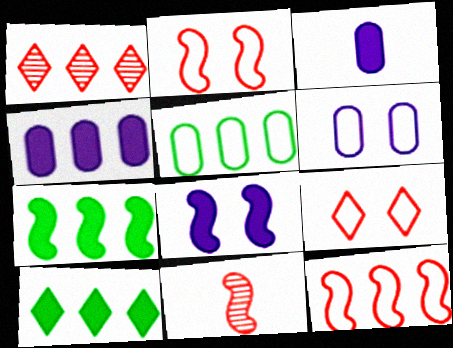[[6, 10, 11]]